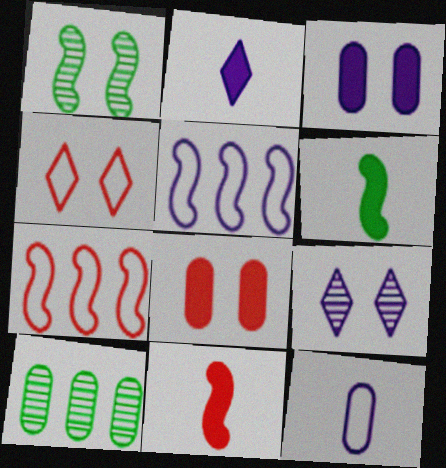[[1, 3, 4], 
[1, 5, 11], 
[8, 10, 12]]